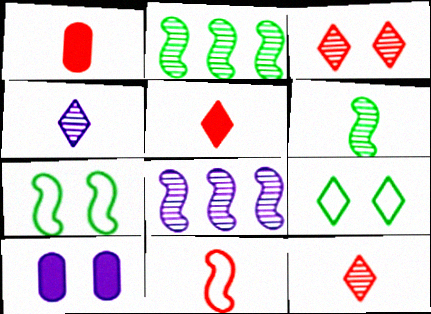[[1, 8, 9], 
[1, 11, 12], 
[3, 7, 10]]